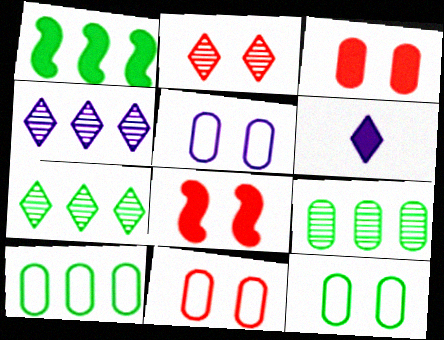[[1, 3, 6], 
[1, 7, 10], 
[2, 8, 11], 
[5, 11, 12]]